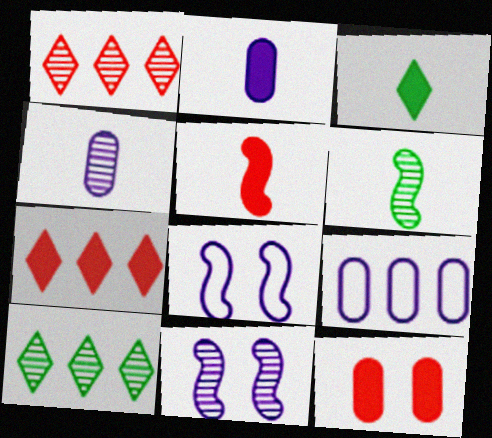[[2, 3, 5], 
[5, 7, 12]]